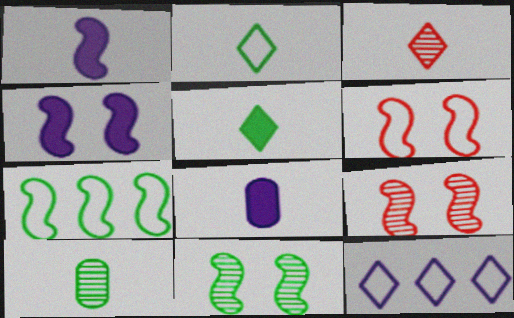[[1, 7, 9], 
[4, 6, 11]]